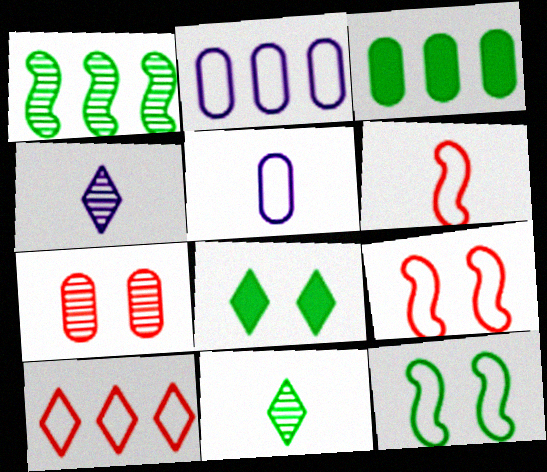[[1, 4, 7], 
[3, 4, 9], 
[3, 5, 7], 
[3, 11, 12], 
[4, 8, 10], 
[5, 10, 12]]